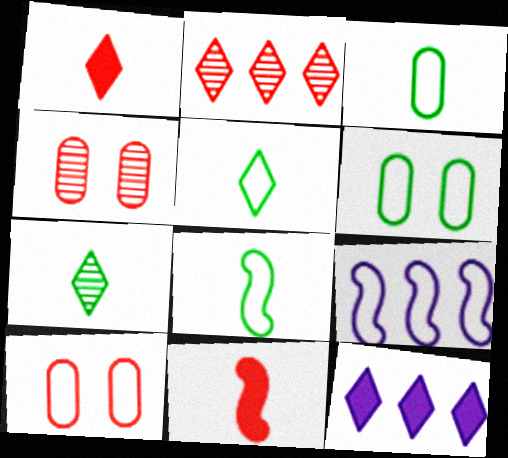[[2, 10, 11], 
[3, 5, 8], 
[4, 8, 12], 
[5, 9, 10]]